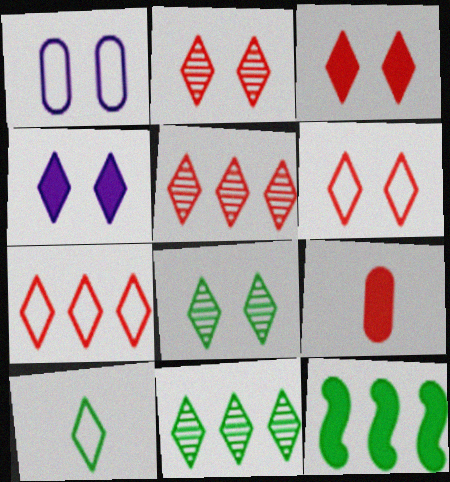[[2, 3, 6], 
[4, 5, 10], 
[4, 6, 8], 
[4, 9, 12]]